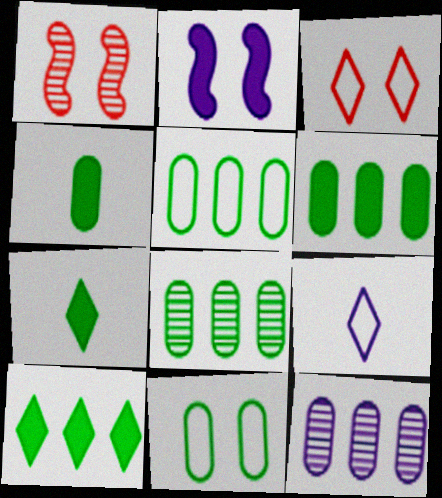[[1, 6, 9], 
[2, 9, 12], 
[4, 8, 11], 
[5, 6, 8]]